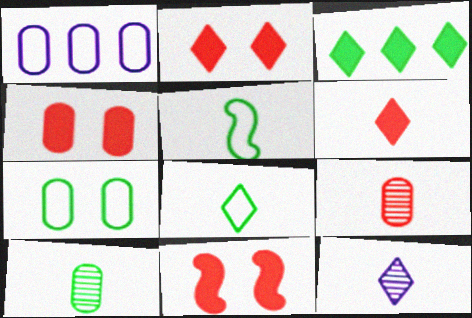[[1, 4, 10], 
[2, 4, 11], 
[6, 8, 12]]